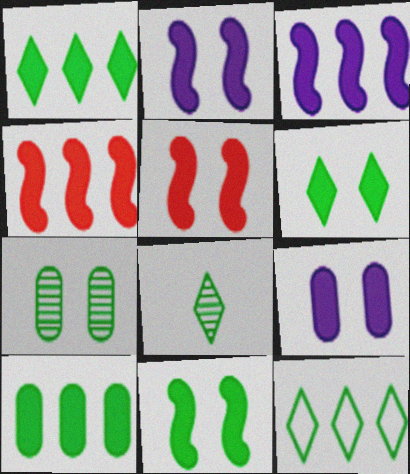[[2, 5, 11], 
[5, 6, 9], 
[6, 8, 12]]